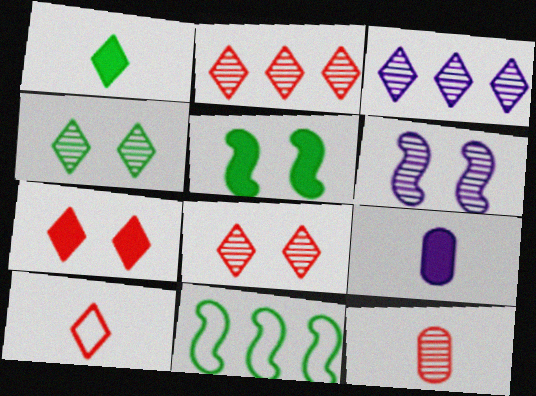[[2, 7, 10], 
[8, 9, 11]]